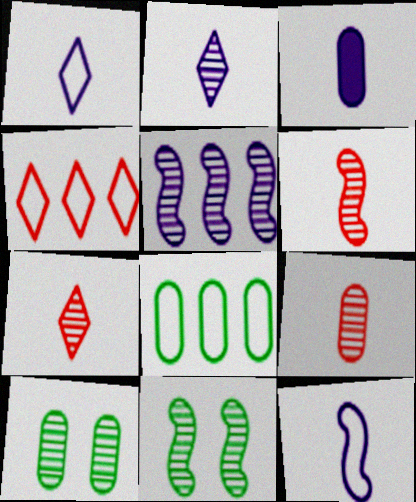[[2, 3, 12], 
[3, 4, 11], 
[5, 6, 11], 
[5, 7, 10], 
[6, 7, 9]]